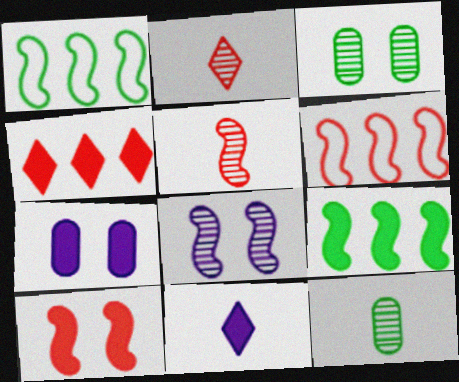[[1, 2, 7], 
[3, 6, 11], 
[5, 6, 10]]